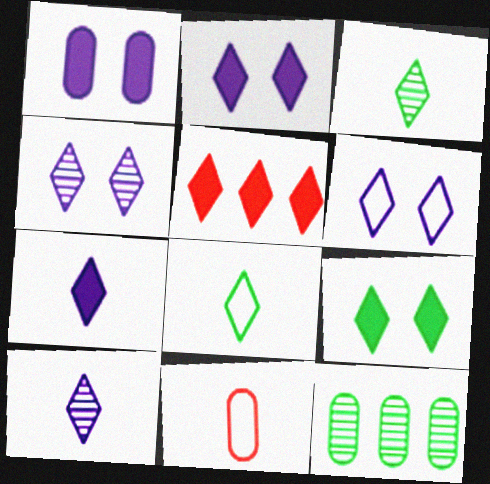[[1, 11, 12], 
[2, 4, 6], 
[3, 5, 6], 
[4, 5, 8], 
[5, 7, 9]]